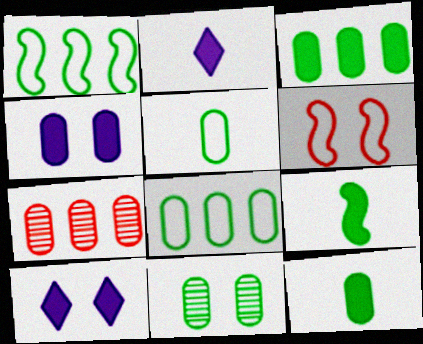[[3, 5, 11], 
[4, 5, 7], 
[6, 10, 11], 
[8, 11, 12]]